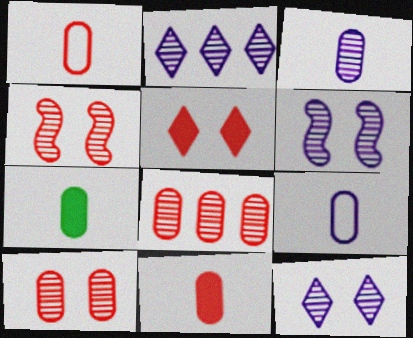[[1, 3, 7], 
[2, 3, 6]]